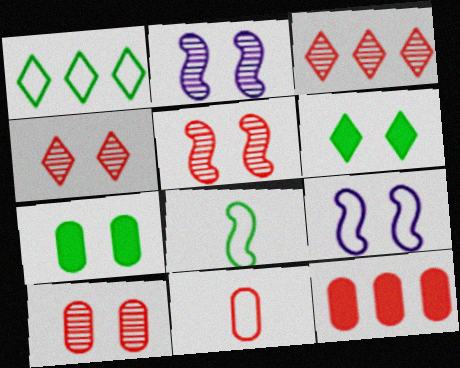[[1, 9, 11], 
[4, 5, 10], 
[4, 7, 9], 
[6, 9, 10], 
[10, 11, 12]]